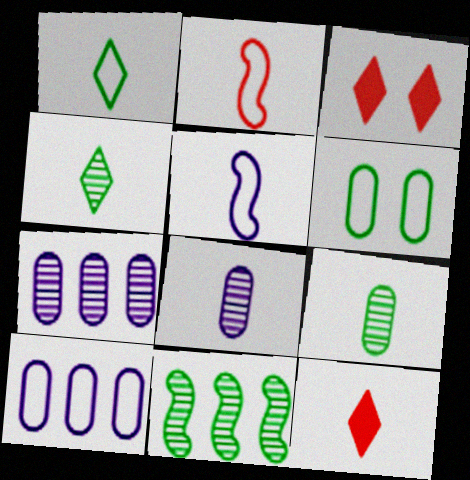[[5, 9, 12]]